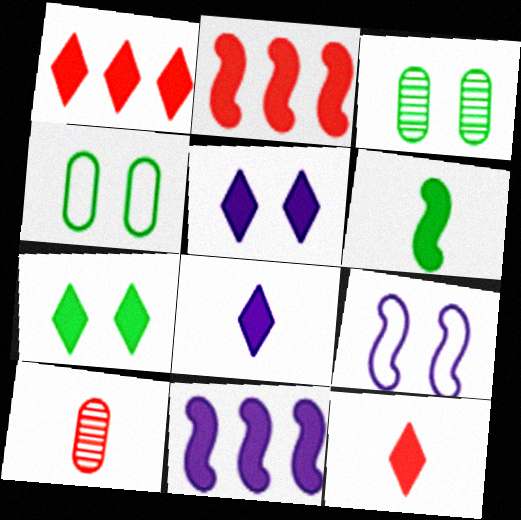[[1, 7, 8]]